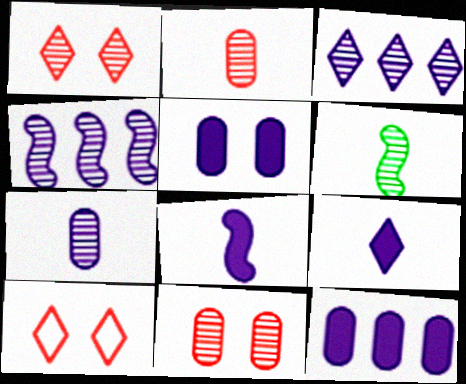[[3, 6, 11], 
[6, 10, 12]]